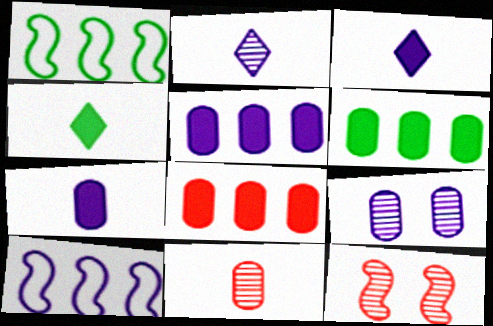[[3, 9, 10], 
[5, 6, 8]]